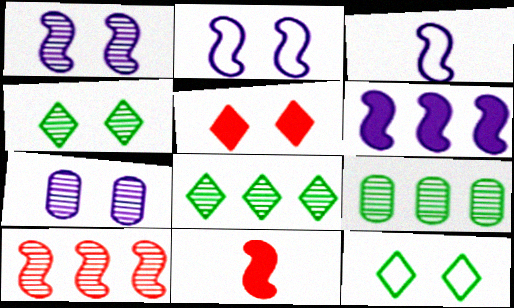[[1, 3, 6], 
[3, 5, 9]]